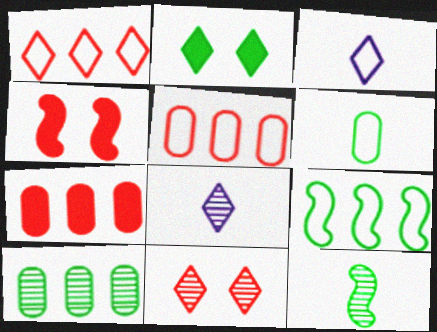[[1, 2, 8], 
[3, 4, 10]]